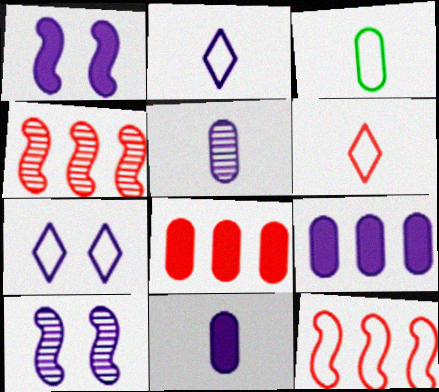[[2, 9, 10], 
[3, 7, 12]]